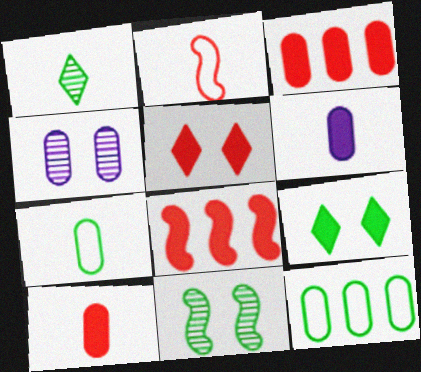[[1, 2, 6], 
[3, 4, 7], 
[4, 10, 12], 
[5, 8, 10], 
[6, 8, 9]]